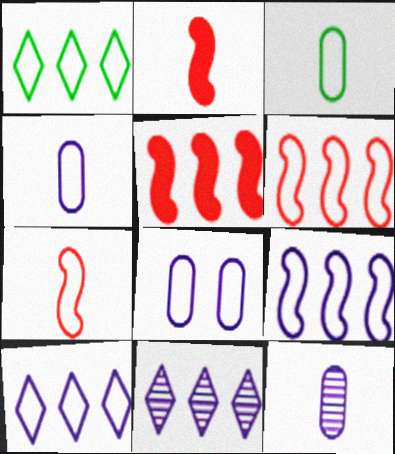[[1, 7, 8]]